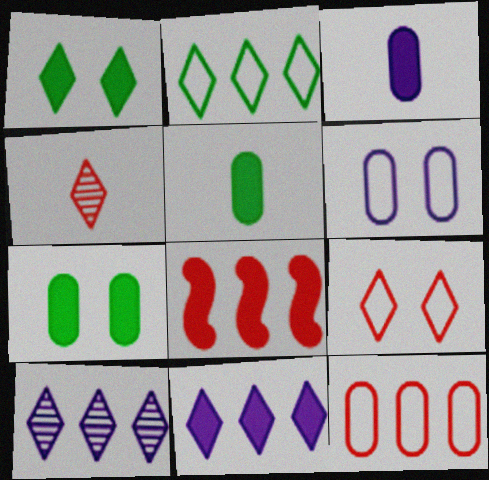[[1, 3, 8]]